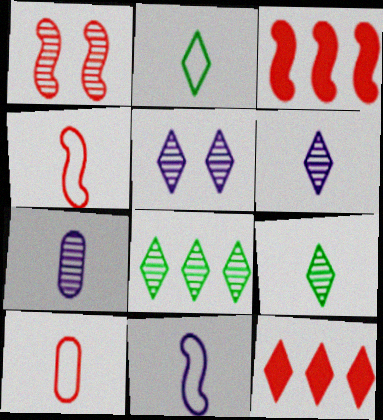[[1, 3, 4], 
[1, 7, 8], 
[1, 10, 12], 
[2, 5, 12], 
[2, 10, 11]]